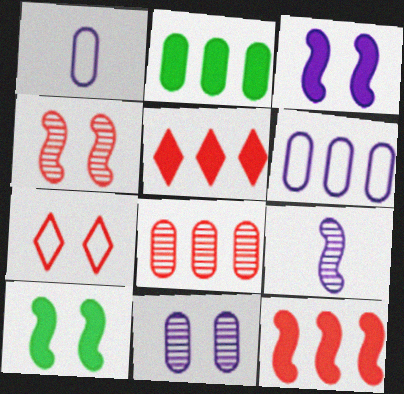[[2, 6, 8], 
[2, 7, 9], 
[7, 10, 11]]